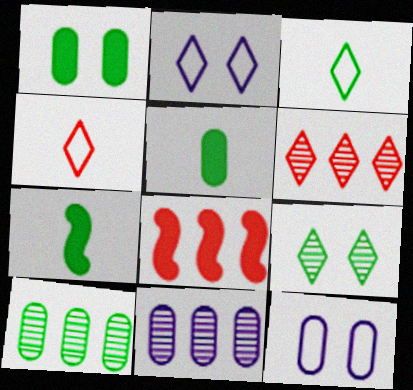[[6, 7, 12]]